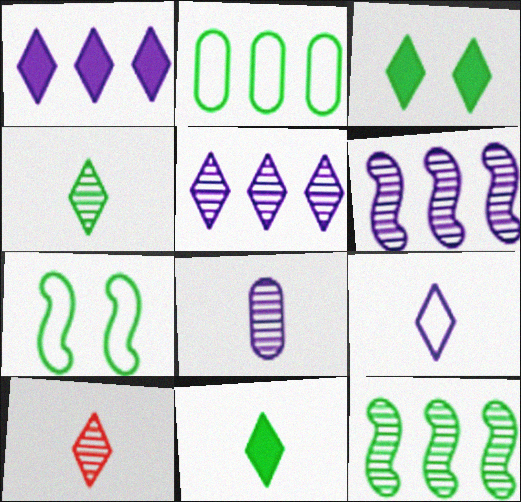[[9, 10, 11]]